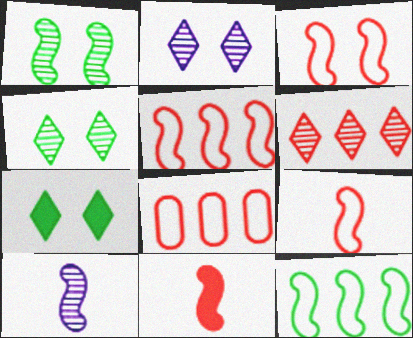[[3, 5, 9], 
[7, 8, 10]]